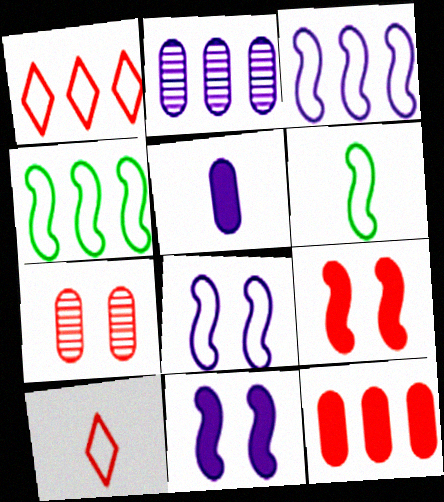[]